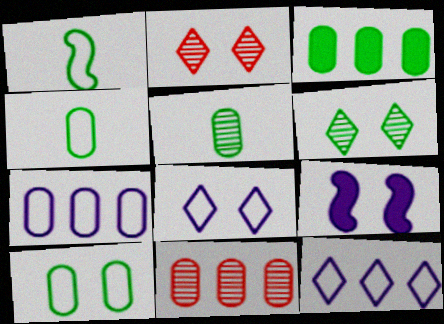[[1, 3, 6], 
[2, 9, 10], 
[3, 5, 10], 
[3, 7, 11]]